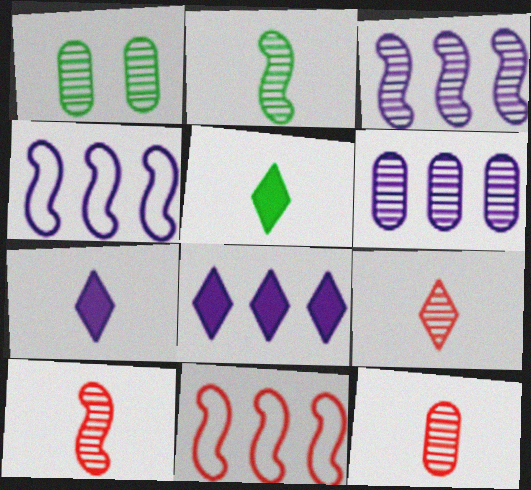[[1, 3, 9], 
[1, 6, 12], 
[1, 7, 11], 
[4, 6, 8], 
[9, 10, 12]]